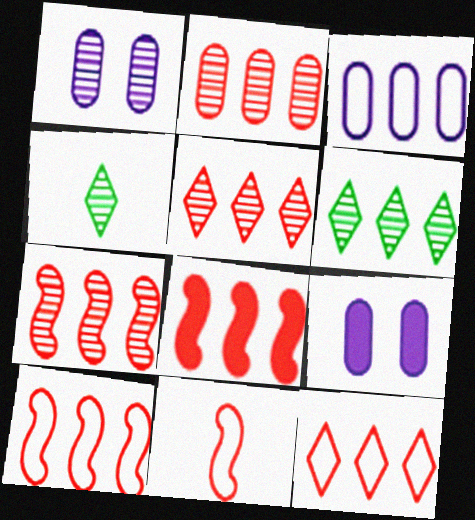[[1, 4, 7], 
[2, 5, 7], 
[2, 8, 12], 
[3, 6, 8], 
[4, 9, 10], 
[6, 9, 11], 
[7, 8, 10]]